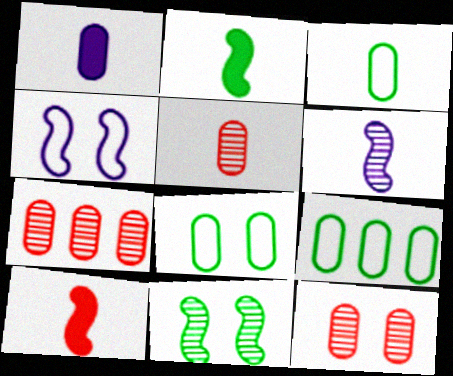[[1, 3, 5], 
[1, 7, 8], 
[1, 9, 12], 
[3, 8, 9], 
[5, 7, 12]]